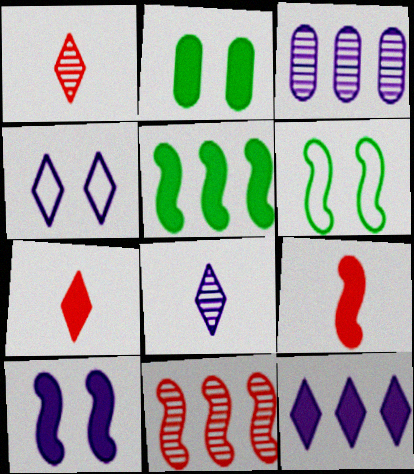[[2, 9, 12], 
[3, 6, 7], 
[4, 8, 12], 
[5, 9, 10]]